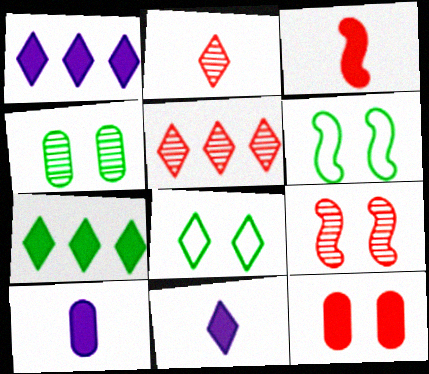[[1, 2, 8], 
[5, 6, 10], 
[5, 8, 11]]